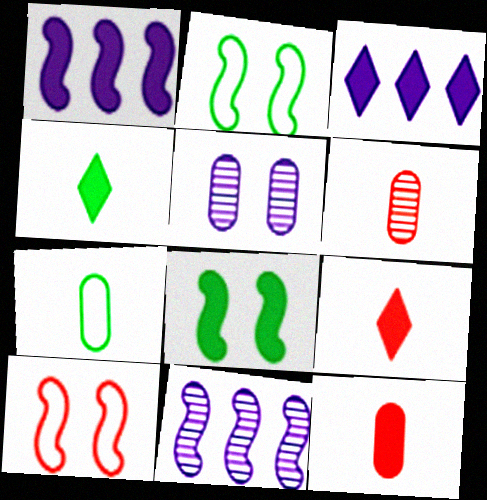[[2, 3, 6], 
[3, 8, 12]]